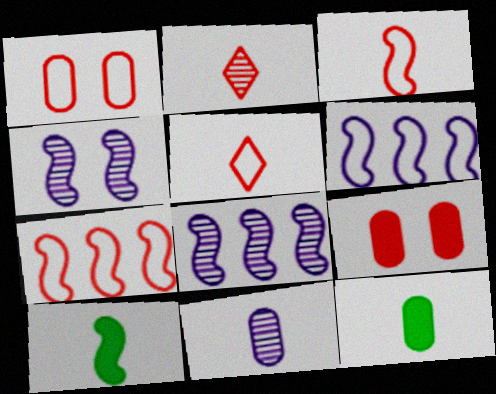[[1, 5, 7], 
[2, 7, 9], 
[4, 7, 10], 
[5, 10, 11]]